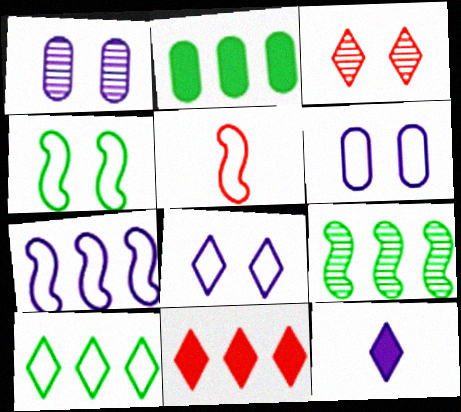[[1, 7, 12], 
[2, 9, 10], 
[3, 10, 12], 
[4, 5, 7], 
[5, 6, 10]]